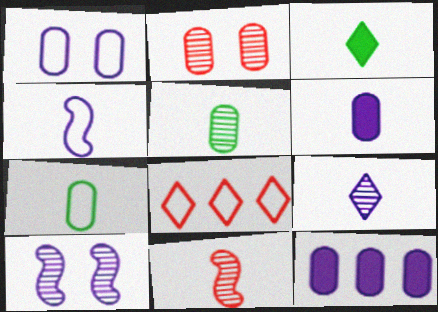[[2, 7, 12], 
[4, 6, 9], 
[5, 9, 11]]